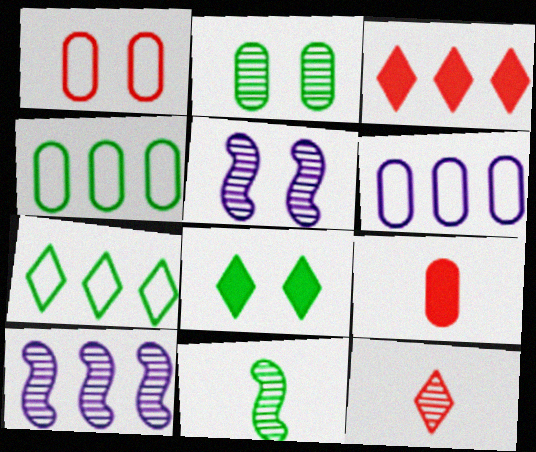[[1, 5, 8], 
[2, 6, 9], 
[2, 10, 12], 
[3, 4, 10], 
[4, 8, 11], 
[5, 7, 9]]